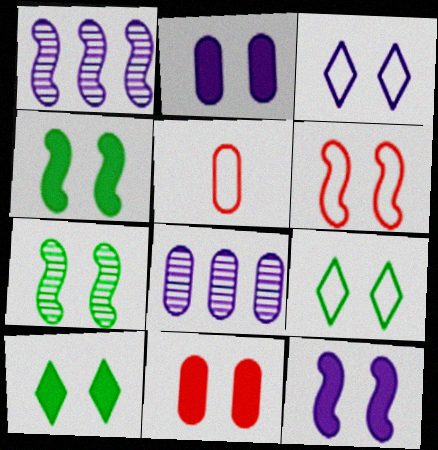[[1, 5, 10], 
[3, 7, 11], 
[6, 7, 12], 
[10, 11, 12]]